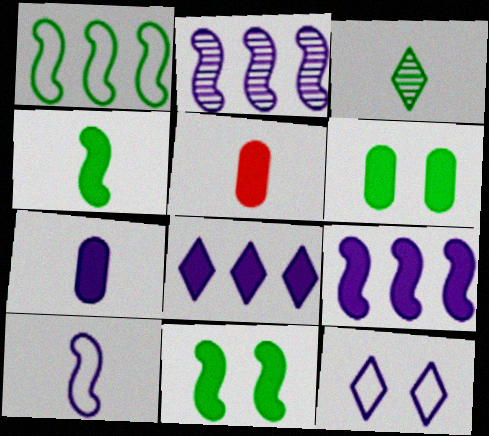[[1, 3, 6], 
[2, 7, 12], 
[3, 5, 10], 
[5, 8, 11]]